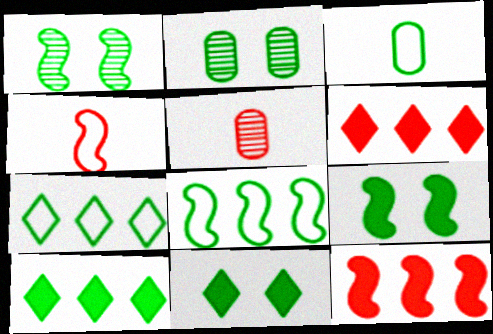[[1, 3, 10]]